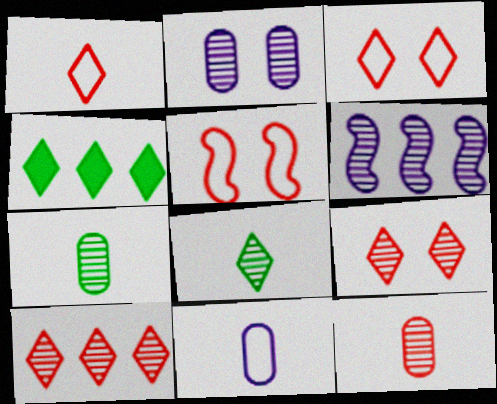[[6, 7, 9]]